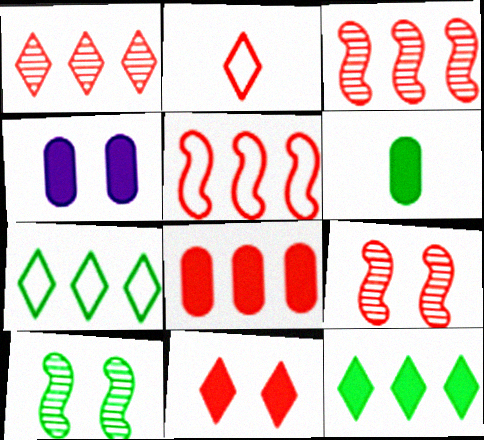[[1, 2, 11], 
[1, 5, 8], 
[2, 8, 9], 
[4, 6, 8], 
[6, 7, 10]]